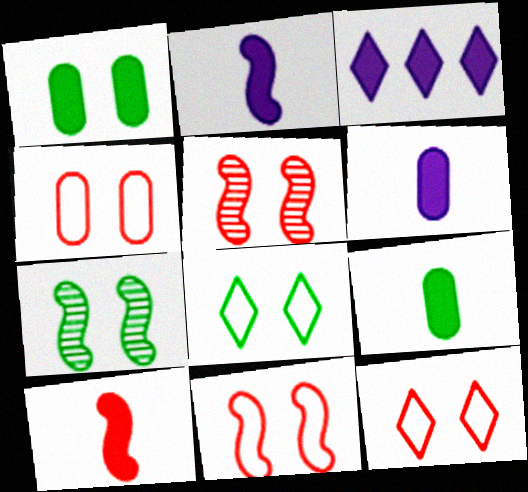[[1, 3, 10], 
[1, 7, 8], 
[4, 11, 12]]